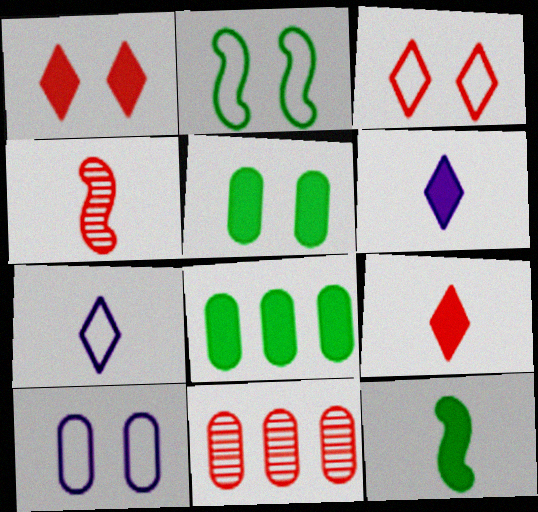[[2, 3, 10], 
[2, 6, 11]]